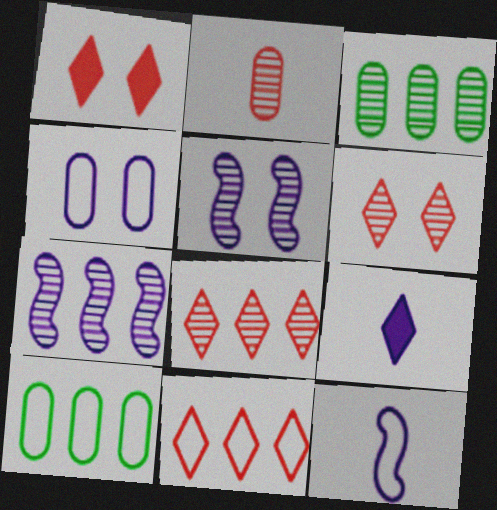[[1, 3, 12], 
[3, 7, 8], 
[4, 7, 9]]